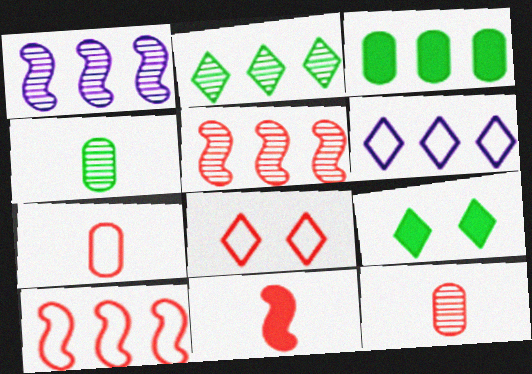[[1, 7, 9], 
[3, 5, 6], 
[7, 8, 10]]